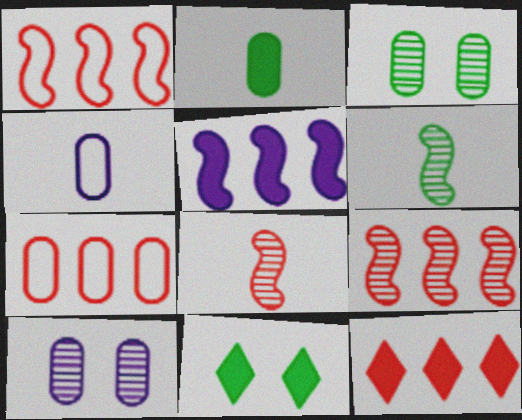[[2, 7, 10], 
[4, 9, 11], 
[7, 9, 12]]